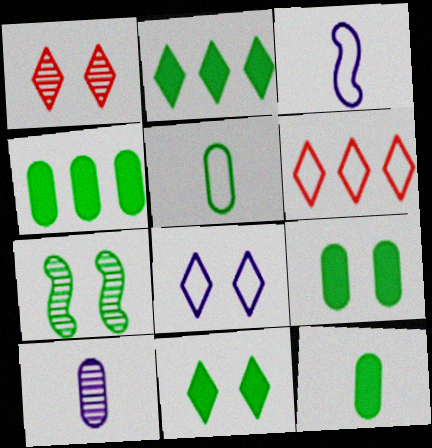[[1, 3, 4], 
[1, 8, 11], 
[2, 5, 7], 
[4, 9, 12]]